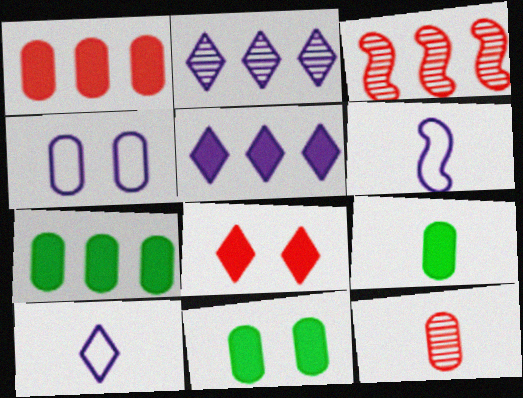[[3, 10, 11], 
[4, 7, 12], 
[7, 9, 11]]